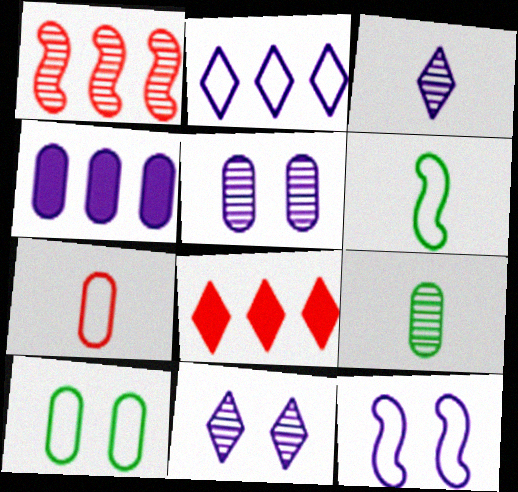[[1, 9, 11], 
[3, 4, 12], 
[5, 6, 8], 
[8, 9, 12]]